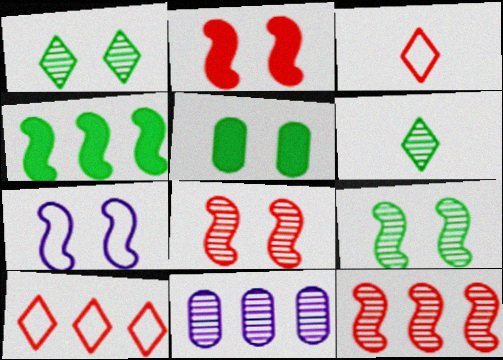[[2, 7, 9], 
[4, 10, 11], 
[6, 8, 11]]